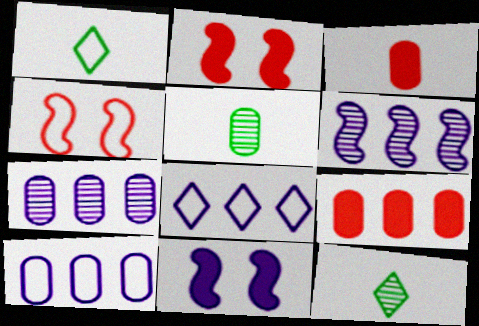[[1, 2, 7], 
[1, 4, 10], 
[2, 5, 8], 
[2, 10, 12]]